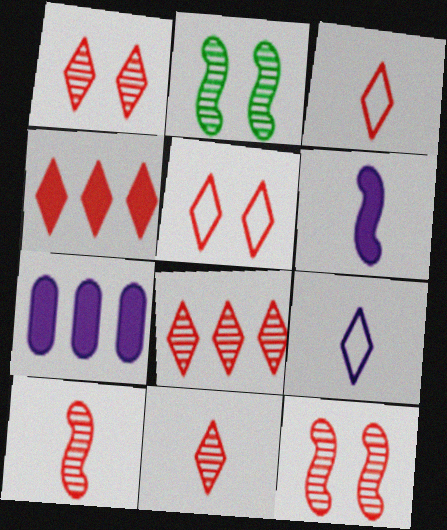[[1, 3, 4], 
[1, 8, 11], 
[2, 3, 7], 
[4, 5, 11]]